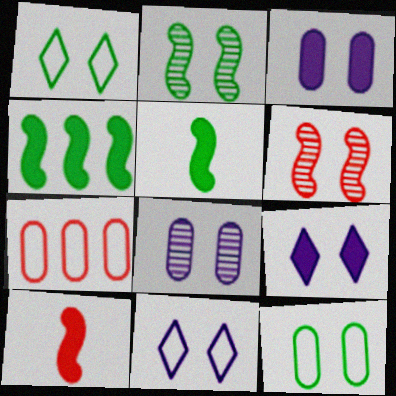[[1, 3, 6], 
[6, 9, 12]]